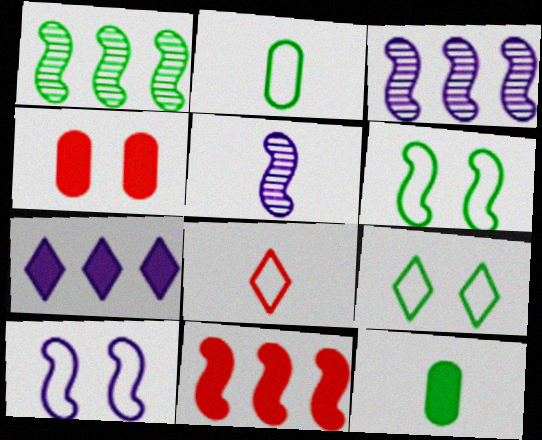[[1, 9, 12], 
[5, 6, 11], 
[5, 8, 12]]